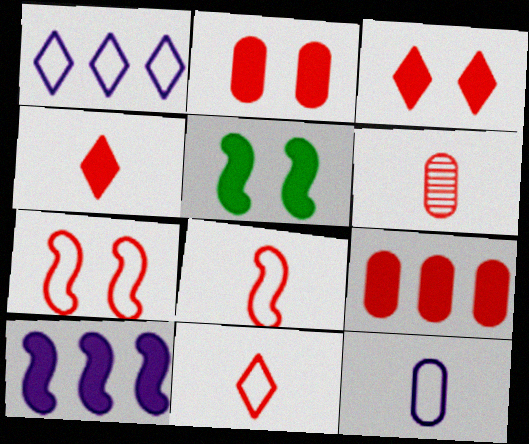[[1, 5, 6], 
[4, 6, 8]]